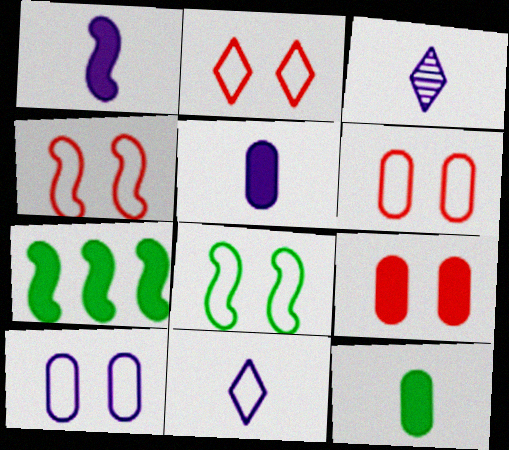[[2, 4, 6], 
[2, 8, 10], 
[3, 6, 7]]